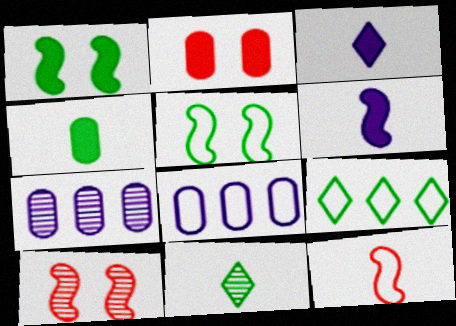[[7, 10, 11]]